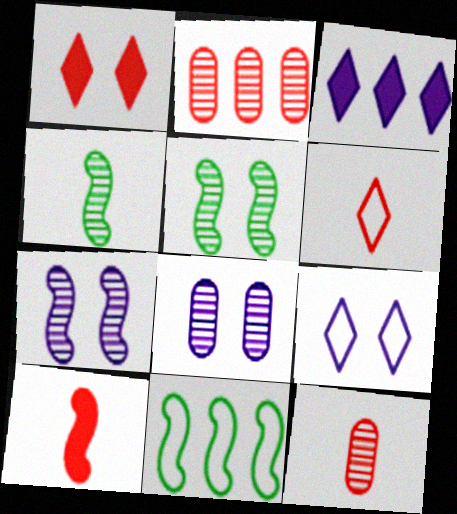[[2, 3, 11], 
[6, 10, 12], 
[7, 10, 11]]